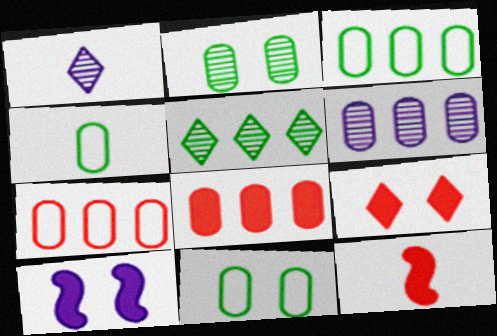[[1, 4, 12], 
[3, 4, 11], 
[3, 6, 8], 
[8, 9, 12]]